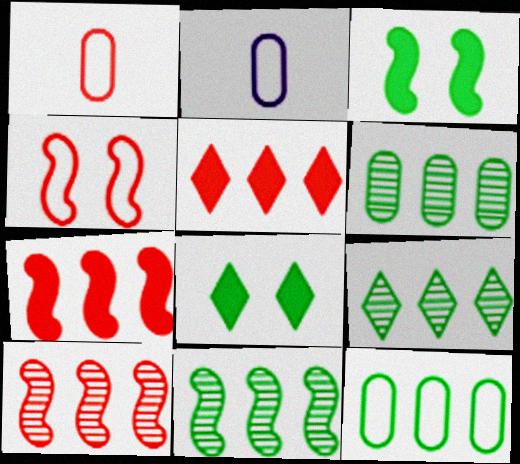[[2, 8, 10], 
[6, 9, 11]]